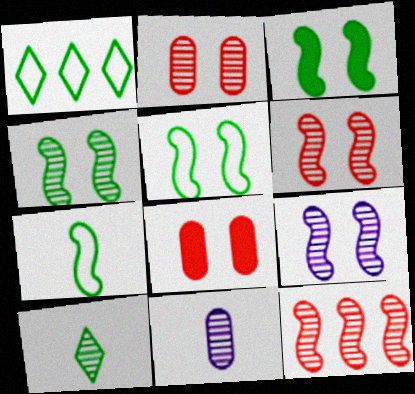[[3, 4, 5], 
[4, 6, 9]]